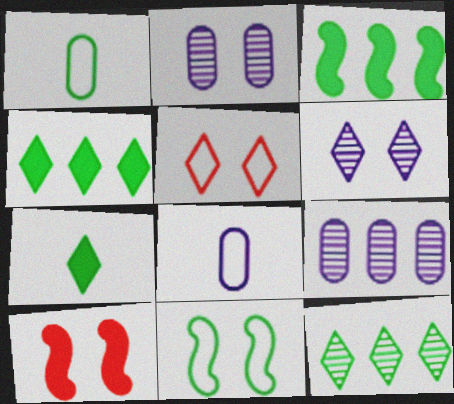[[8, 10, 12]]